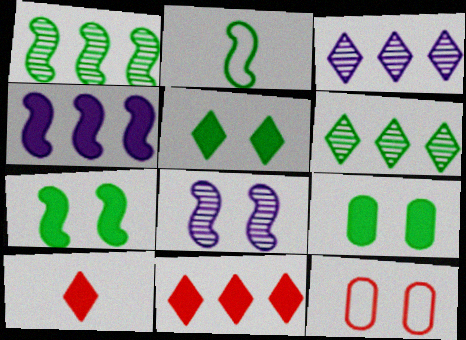[[1, 2, 7], 
[2, 6, 9], 
[4, 9, 10], 
[5, 7, 9], 
[5, 8, 12]]